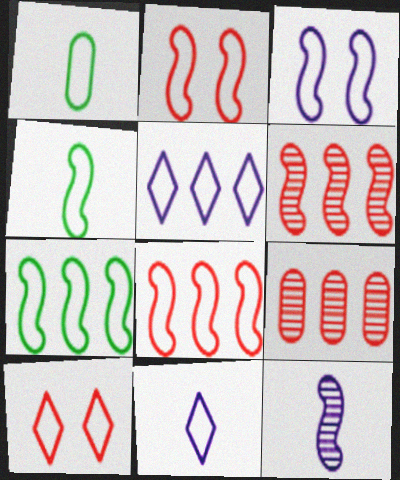[[1, 2, 5], 
[3, 4, 8]]